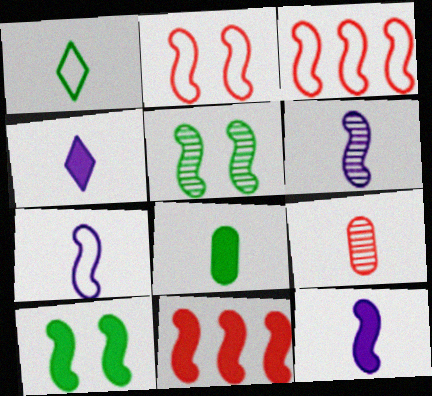[[1, 9, 12], 
[3, 5, 12], 
[3, 6, 10], 
[5, 7, 11], 
[6, 7, 12], 
[10, 11, 12]]